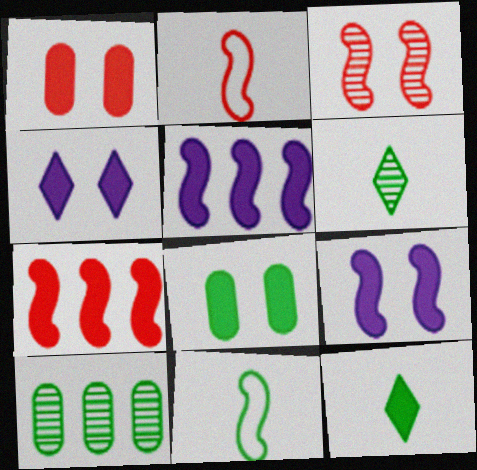[[1, 5, 12], 
[2, 3, 7], 
[2, 4, 10], 
[3, 5, 11]]